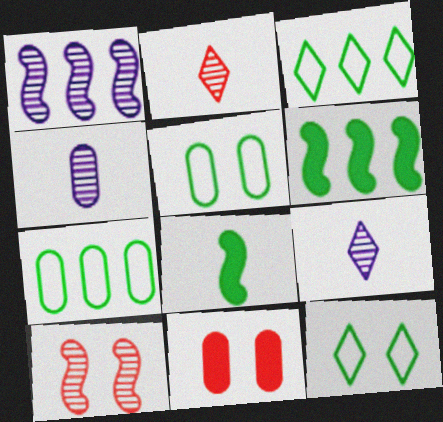[[4, 7, 11]]